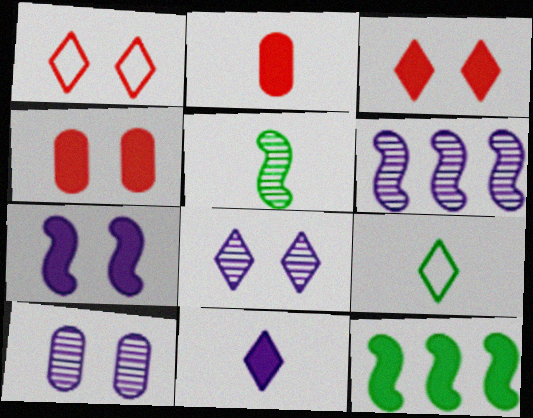[[4, 6, 9], 
[4, 11, 12]]